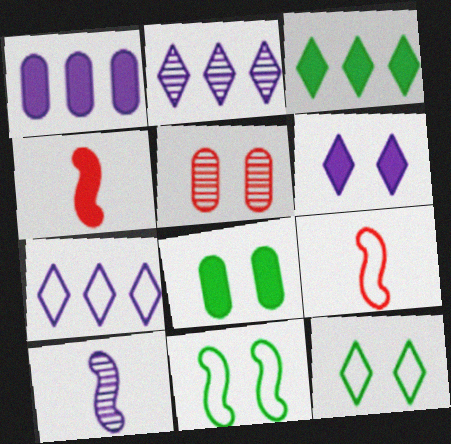[[2, 8, 9], 
[5, 6, 11]]